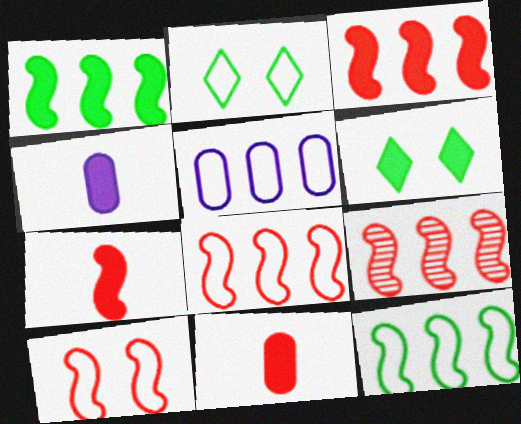[[2, 4, 9], 
[3, 4, 6], 
[3, 8, 9], 
[7, 9, 10]]